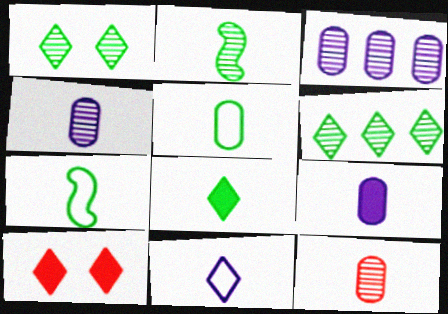[[2, 5, 8], 
[3, 7, 10], 
[5, 9, 12], 
[6, 10, 11]]